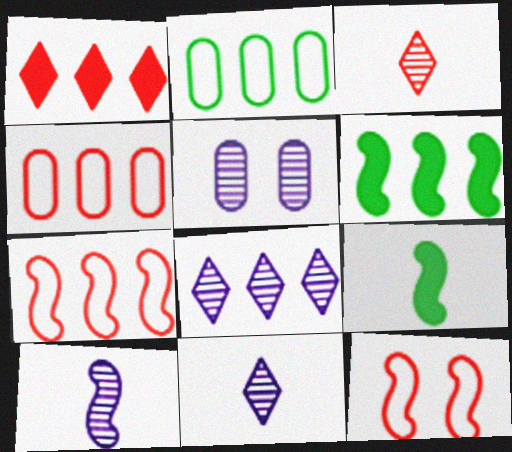[[4, 6, 8], 
[5, 8, 10], 
[6, 10, 12]]